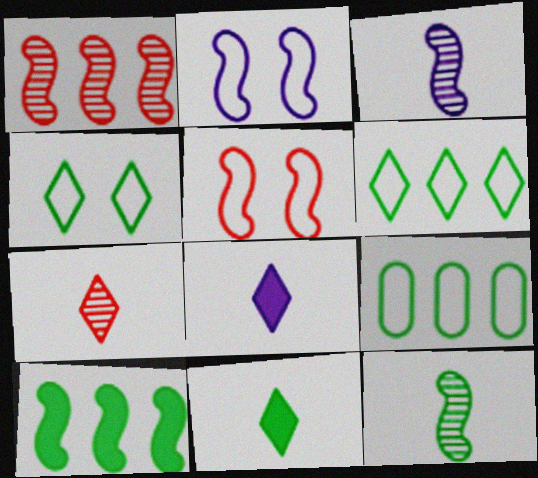[[3, 5, 10]]